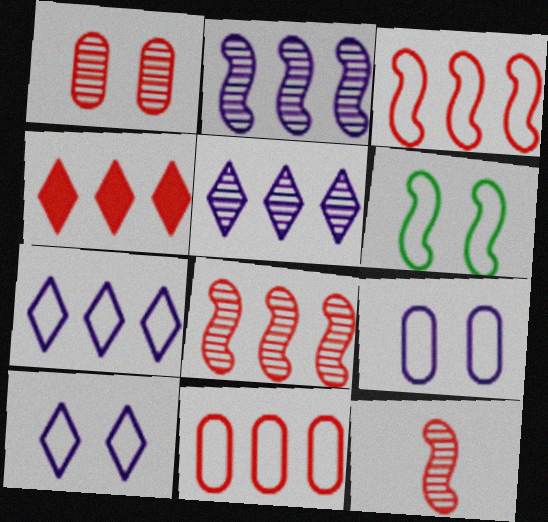[[4, 8, 11]]